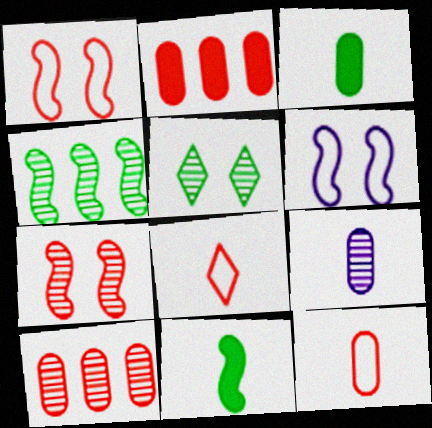[[2, 7, 8], 
[3, 9, 12], 
[8, 9, 11]]